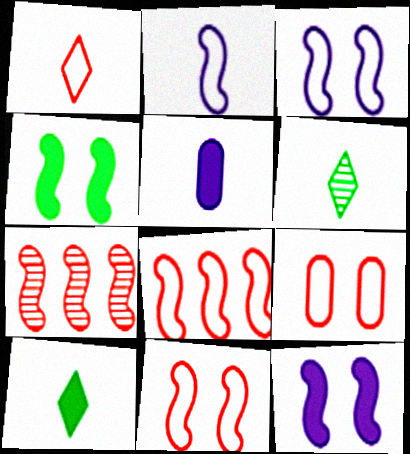[[1, 8, 9], 
[2, 4, 7]]